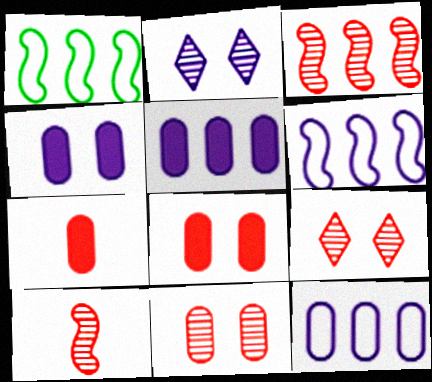[[1, 2, 7]]